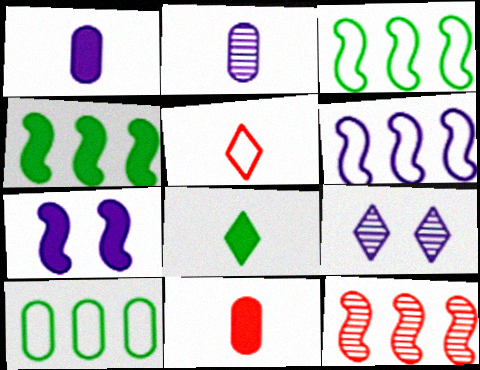[[1, 6, 9], 
[3, 9, 11], 
[4, 6, 12]]